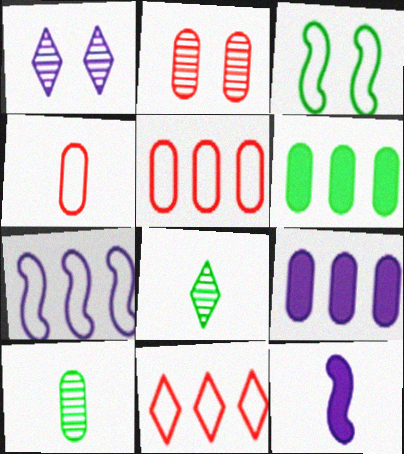[[3, 6, 8], 
[4, 8, 12]]